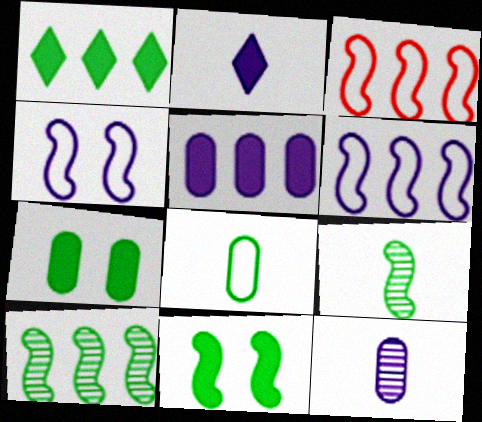[]